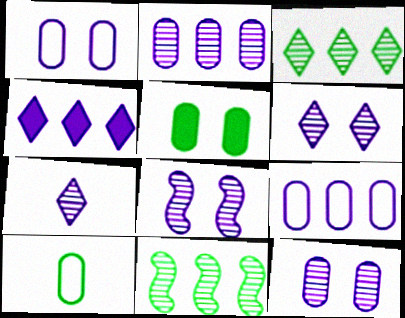[[2, 7, 8], 
[6, 8, 12]]